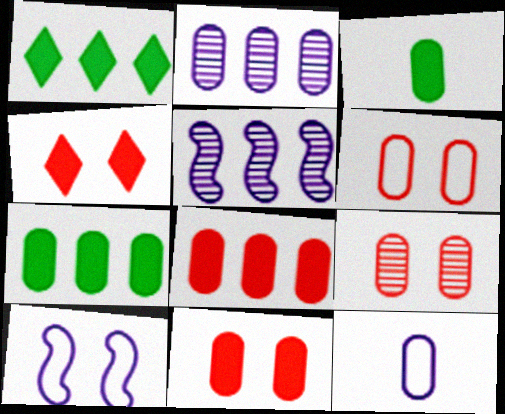[[2, 3, 6], 
[6, 9, 11], 
[7, 9, 12]]